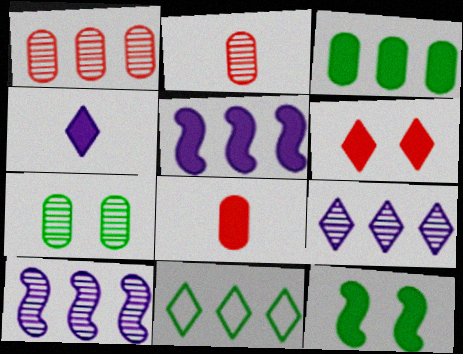[[1, 5, 11]]